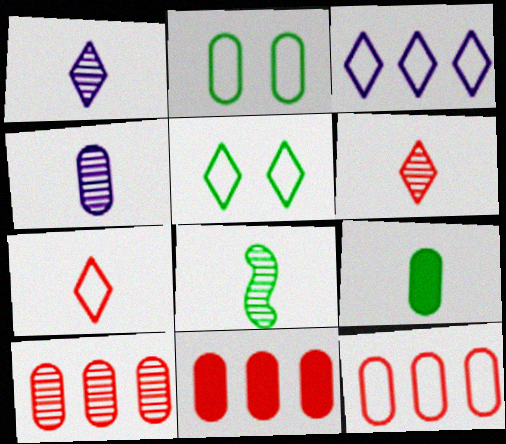[[2, 4, 11], 
[3, 5, 7], 
[4, 6, 8], 
[10, 11, 12]]